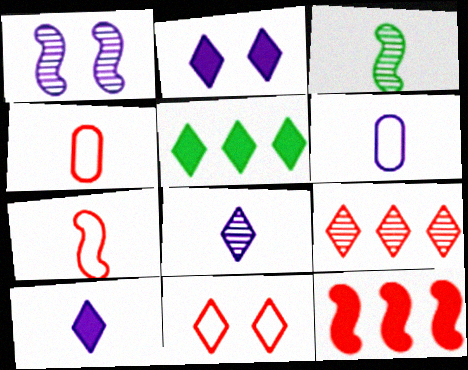[[1, 4, 5], 
[3, 4, 10], 
[5, 8, 11]]